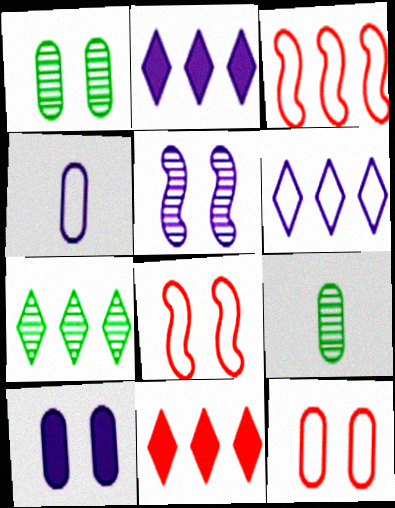[[1, 10, 12], 
[2, 4, 5], 
[2, 8, 9], 
[6, 7, 11]]